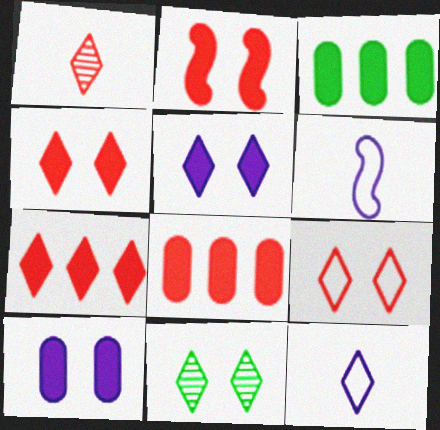[[1, 7, 9], 
[5, 9, 11], 
[6, 8, 11], 
[7, 11, 12]]